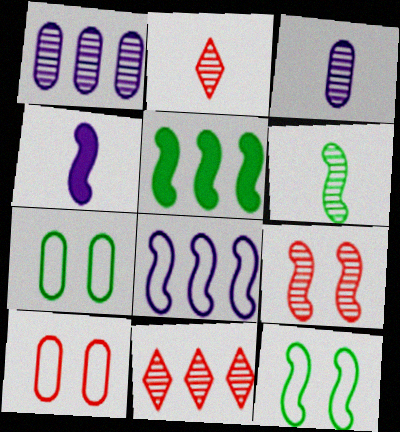[[2, 3, 6], 
[4, 7, 11], 
[5, 6, 12]]